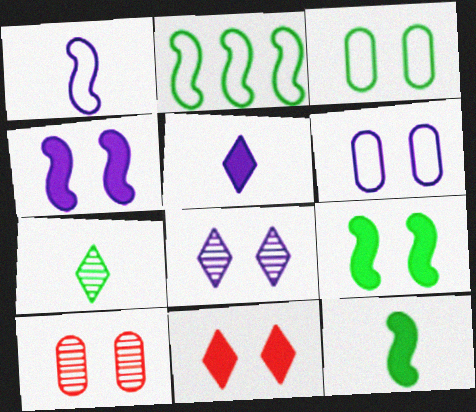[[2, 5, 10], 
[4, 6, 8]]